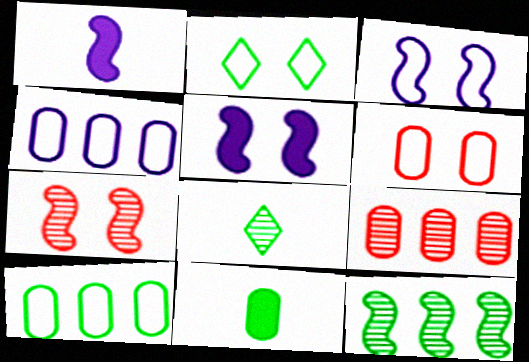[[1, 2, 9], 
[2, 3, 6], 
[2, 11, 12]]